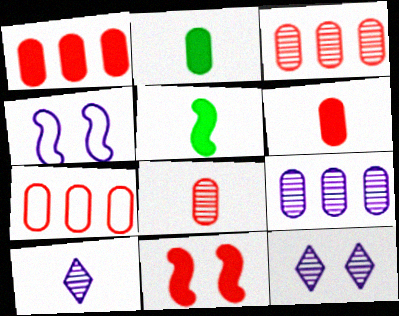[[1, 3, 7], 
[5, 7, 12]]